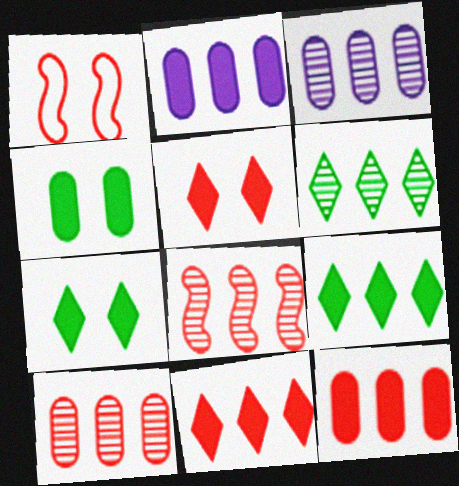[[3, 6, 8]]